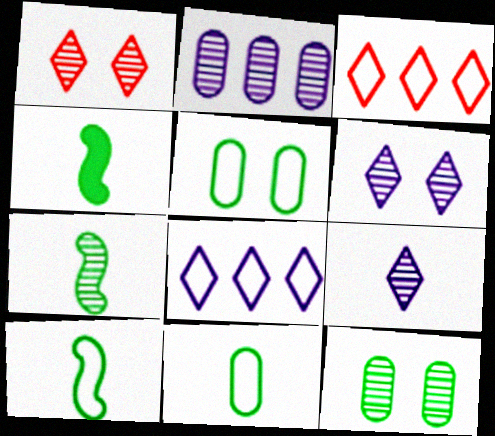[[1, 2, 7], 
[4, 7, 10]]